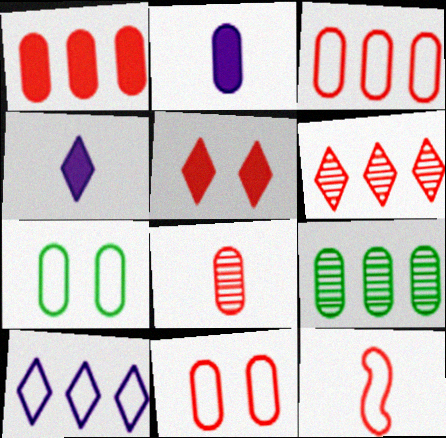[[1, 8, 11], 
[2, 9, 11], 
[7, 10, 12]]